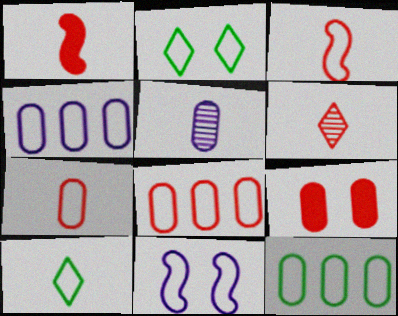[[1, 5, 10], 
[1, 6, 7], 
[2, 3, 4], 
[4, 8, 12], 
[5, 9, 12], 
[8, 10, 11]]